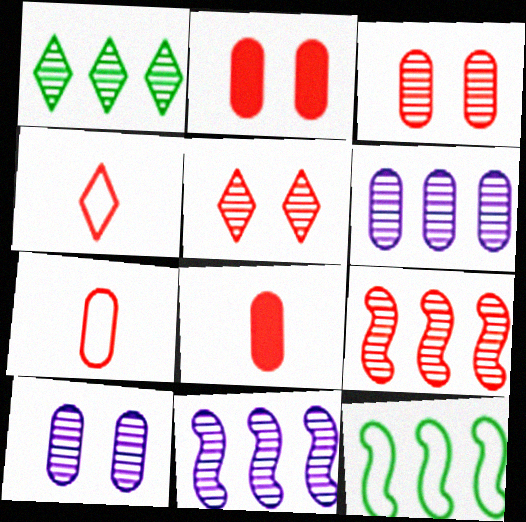[[1, 6, 9], 
[2, 4, 9]]